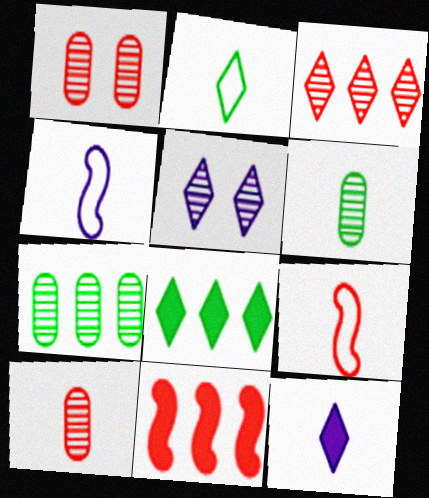[[1, 4, 8], 
[6, 9, 12]]